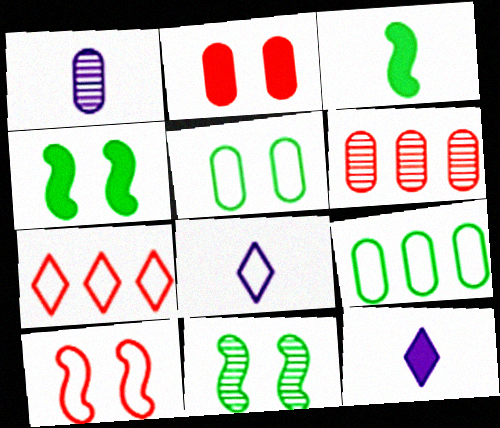[[1, 2, 9], 
[1, 4, 7], 
[4, 6, 8], 
[8, 9, 10]]